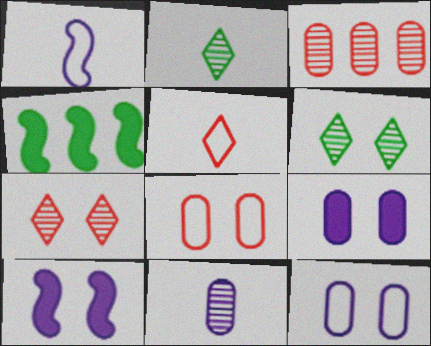[[6, 8, 10]]